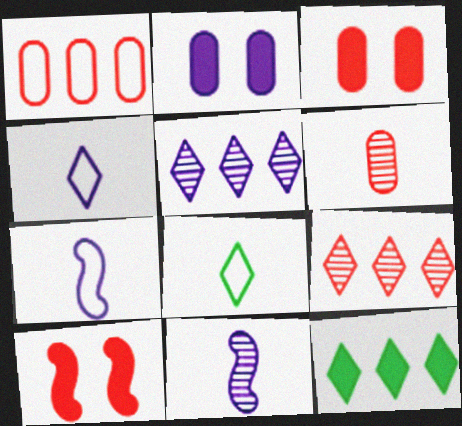[[1, 3, 6], 
[2, 5, 7]]